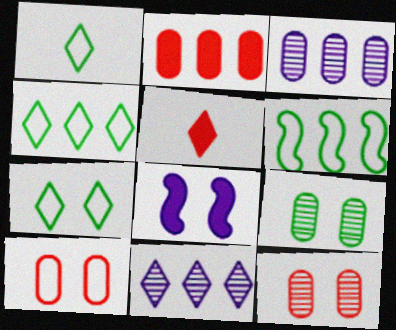[[1, 4, 7], 
[2, 6, 11], 
[5, 7, 11], 
[7, 8, 12]]